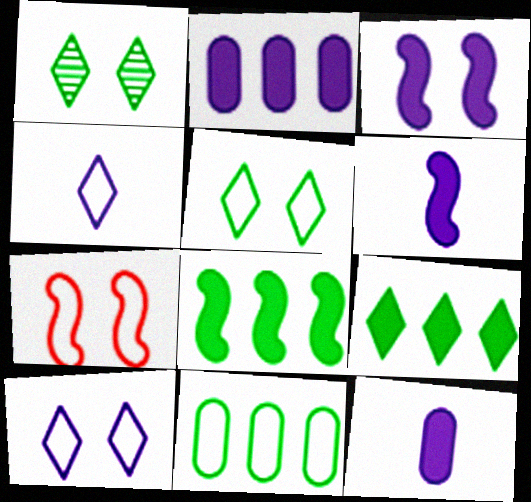[[4, 7, 11]]